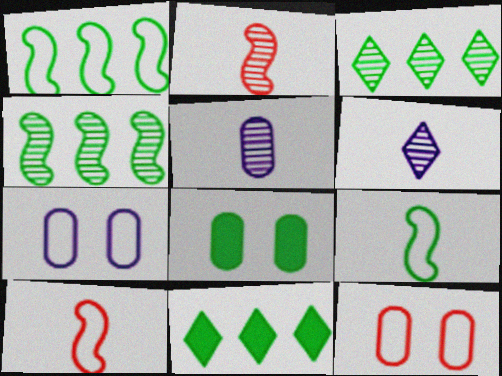[[2, 7, 11], 
[3, 8, 9]]